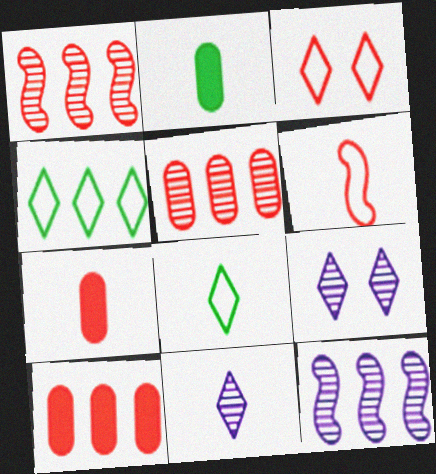[[1, 3, 7], 
[2, 3, 12], 
[2, 6, 11], 
[4, 10, 12]]